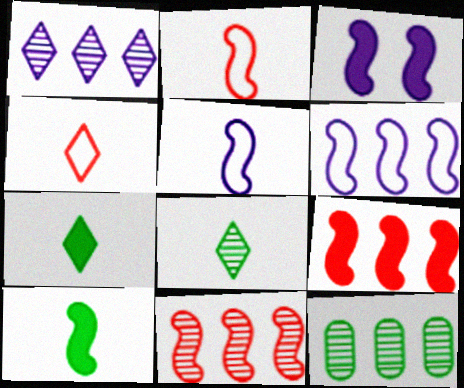[[1, 11, 12], 
[3, 4, 12], 
[3, 9, 10]]